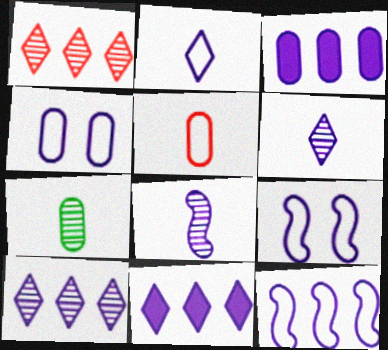[[2, 4, 12], 
[3, 6, 9], 
[3, 10, 12], 
[4, 8, 11]]